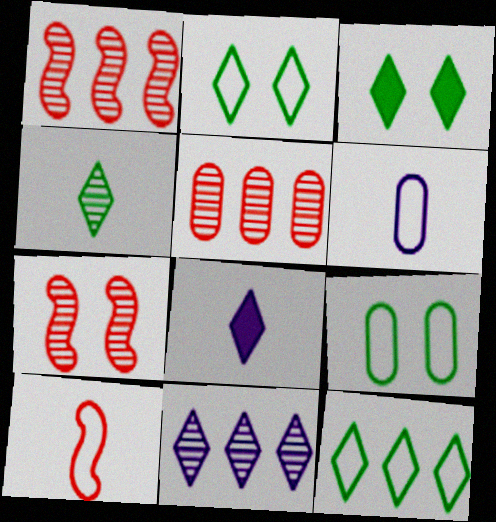[[1, 3, 6], 
[1, 8, 9], 
[3, 4, 12]]